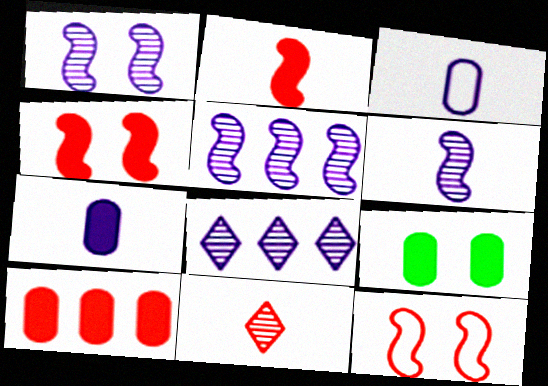[[1, 5, 6], 
[7, 9, 10], 
[10, 11, 12]]